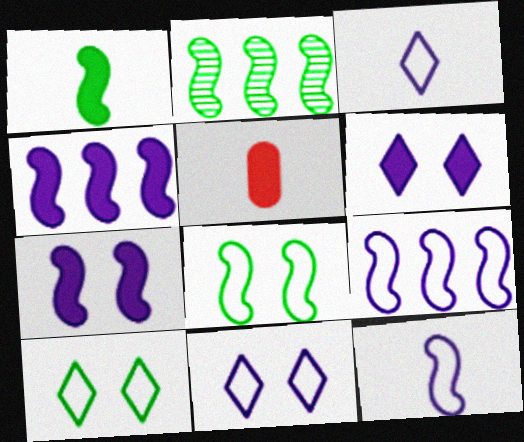[[1, 2, 8], 
[2, 5, 11]]